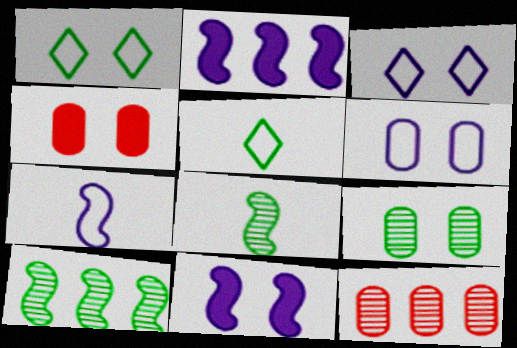[[4, 6, 9], 
[5, 11, 12]]